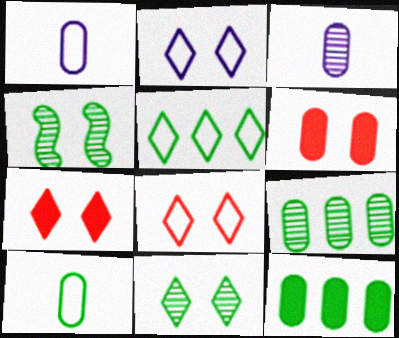[[1, 6, 9], 
[2, 4, 6], 
[2, 7, 11]]